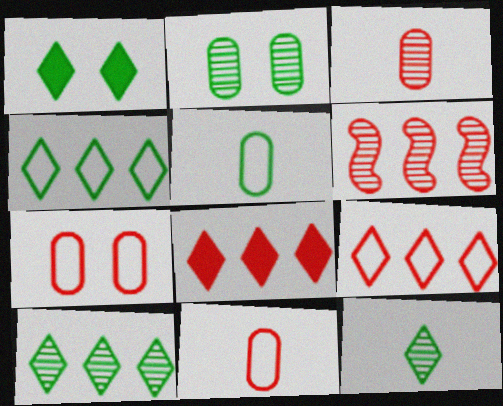[[1, 4, 12]]